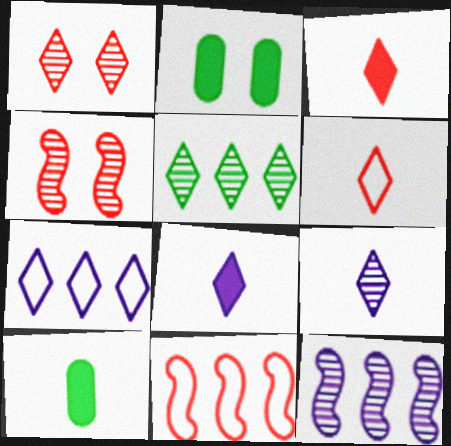[[1, 5, 9], 
[2, 6, 12], 
[2, 9, 11], 
[4, 7, 10]]